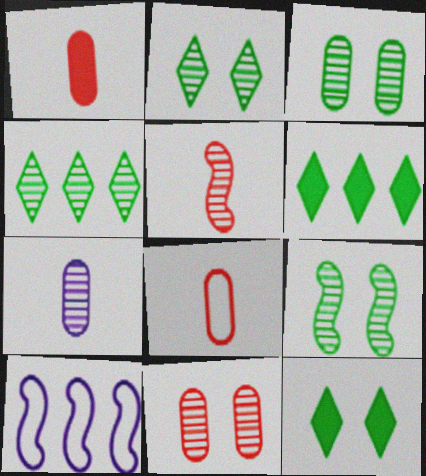[[1, 2, 10], 
[2, 3, 9]]